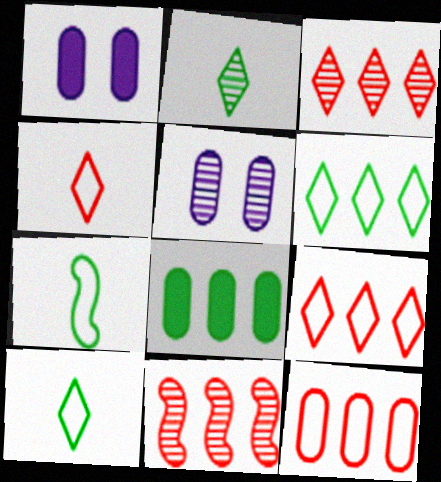[[1, 3, 7], 
[1, 10, 11], 
[2, 5, 11]]